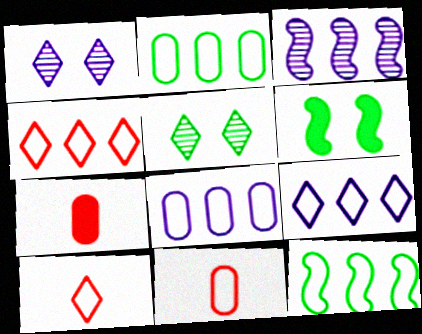[[1, 7, 12], 
[4, 8, 12]]